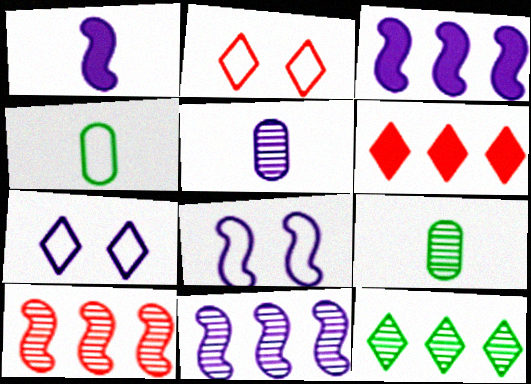[[1, 8, 11], 
[2, 3, 9], 
[3, 5, 7], 
[6, 8, 9]]